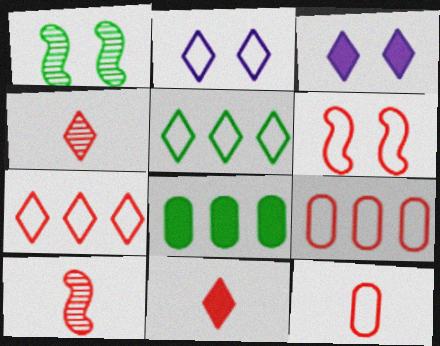[[2, 8, 10], 
[3, 4, 5], 
[6, 7, 12], 
[10, 11, 12]]